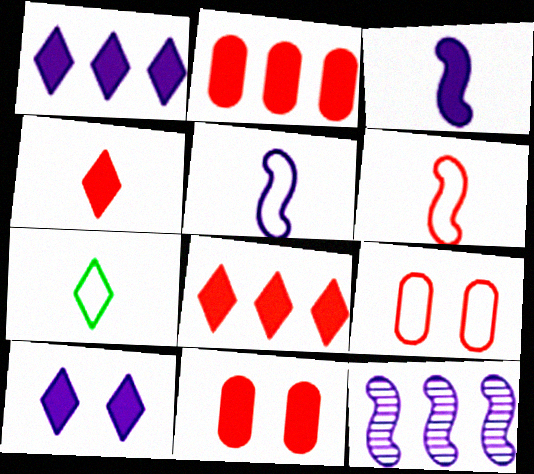[[7, 11, 12]]